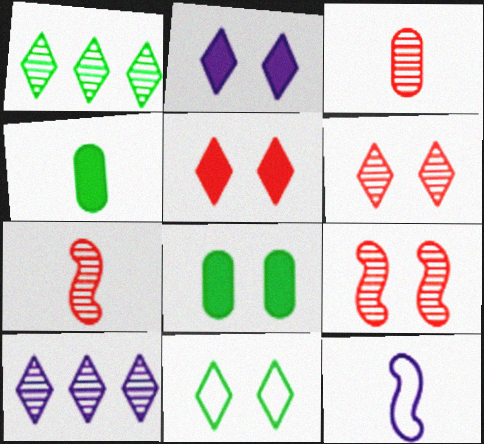[[2, 6, 11]]